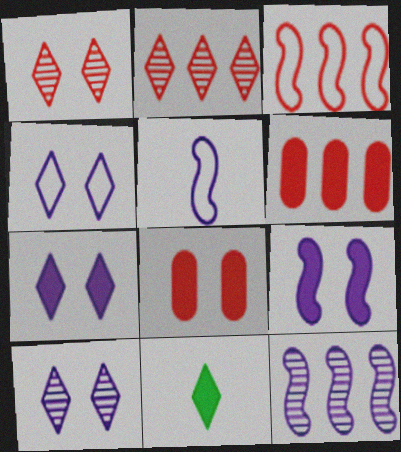[[2, 3, 6], 
[2, 4, 11], 
[4, 7, 10], 
[5, 9, 12], 
[6, 9, 11]]